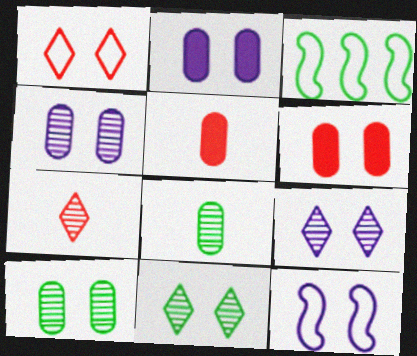[[2, 3, 7], 
[2, 9, 12], 
[3, 5, 9], 
[6, 11, 12]]